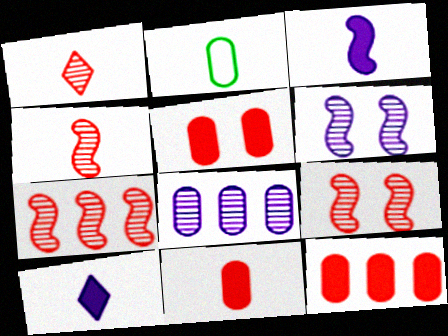[[1, 2, 3], 
[2, 4, 10], 
[2, 5, 8], 
[4, 7, 9], 
[5, 11, 12]]